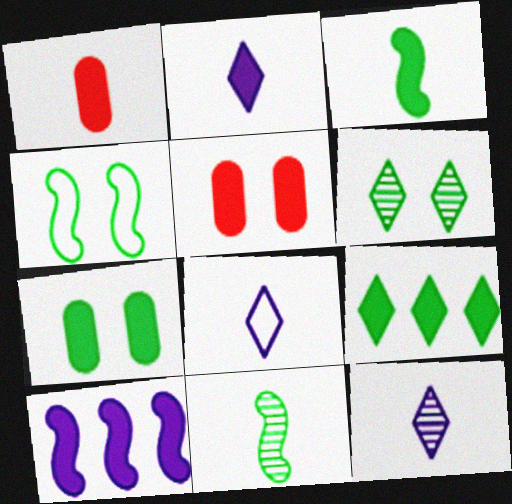[[1, 2, 3], 
[1, 8, 11], 
[2, 8, 12], 
[3, 7, 9], 
[4, 6, 7]]